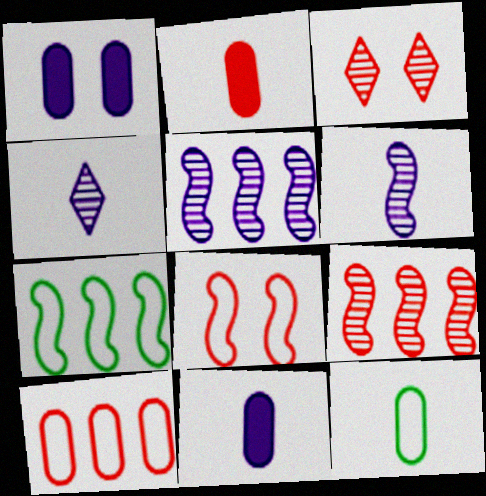[[3, 7, 11]]